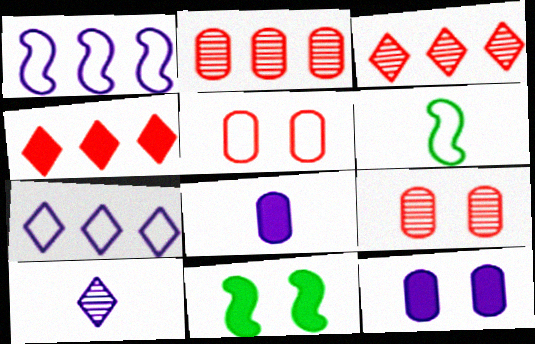[[1, 10, 12], 
[3, 6, 12], 
[4, 8, 11], 
[5, 6, 7]]